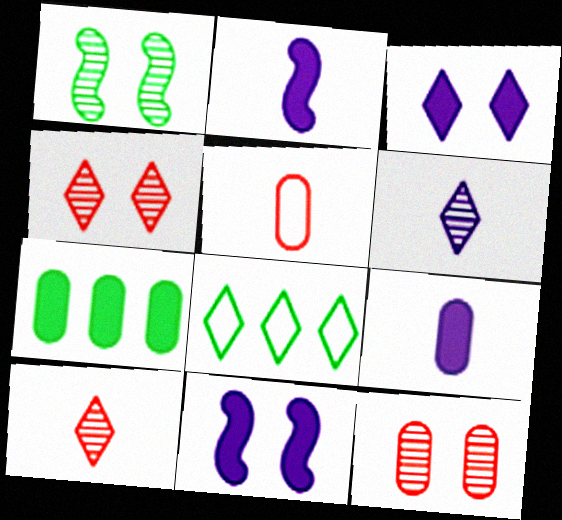[[2, 8, 12], 
[3, 8, 10]]